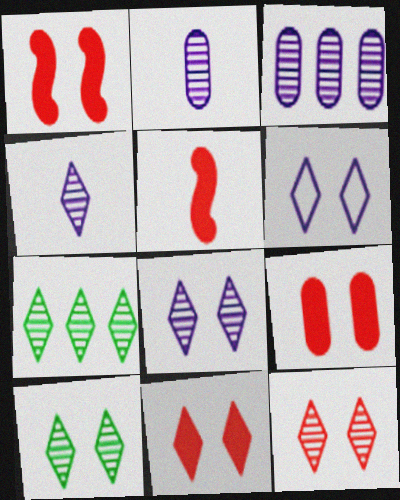[[1, 9, 11], 
[4, 7, 12], 
[6, 10, 11], 
[8, 10, 12]]